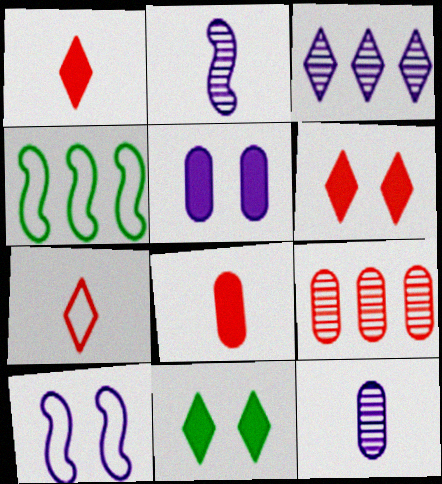[[3, 7, 11], 
[4, 6, 12]]